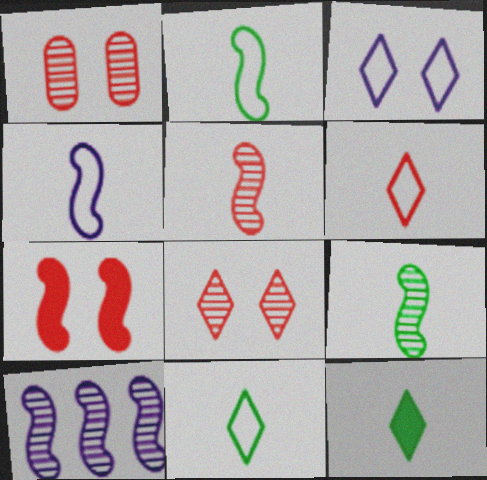[[2, 7, 10]]